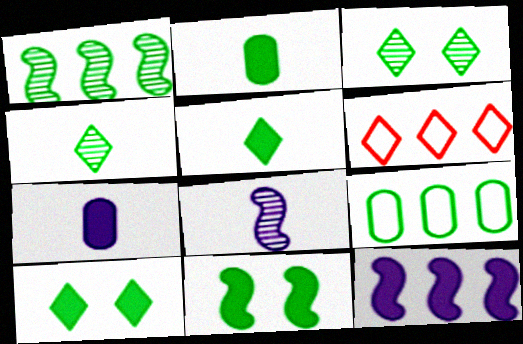[[4, 9, 11]]